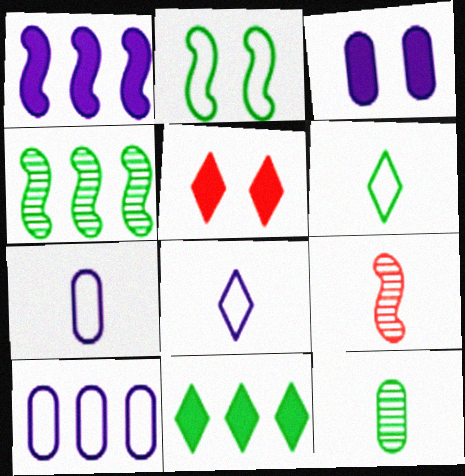[[1, 2, 9], 
[2, 11, 12], 
[4, 5, 7]]